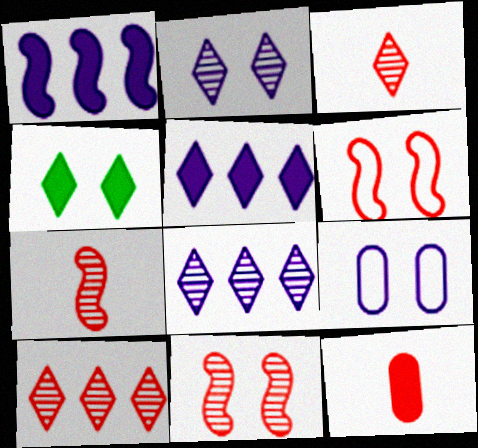[[1, 4, 12], 
[4, 9, 11], 
[6, 10, 12]]